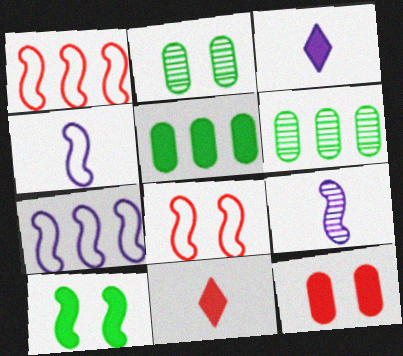[[1, 2, 3], 
[1, 9, 10], 
[2, 7, 11], 
[3, 6, 8]]